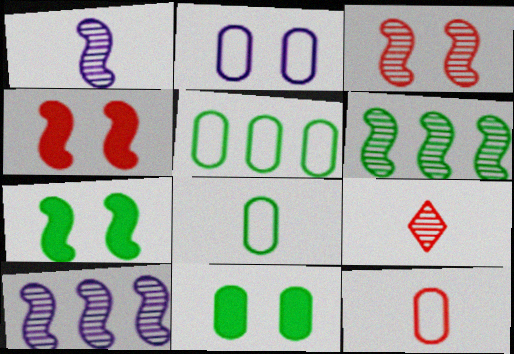[[1, 3, 6], 
[2, 5, 12]]